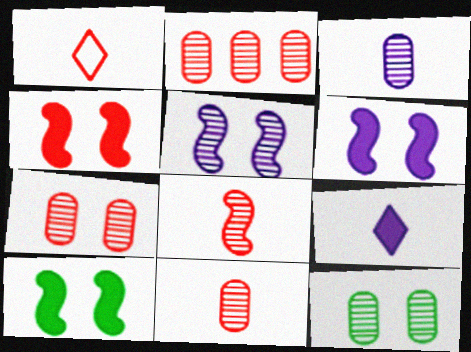[[1, 2, 4], 
[2, 3, 12], 
[2, 7, 11], 
[4, 6, 10]]